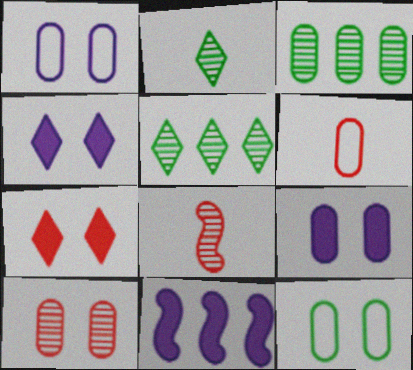[[3, 6, 9], 
[9, 10, 12]]